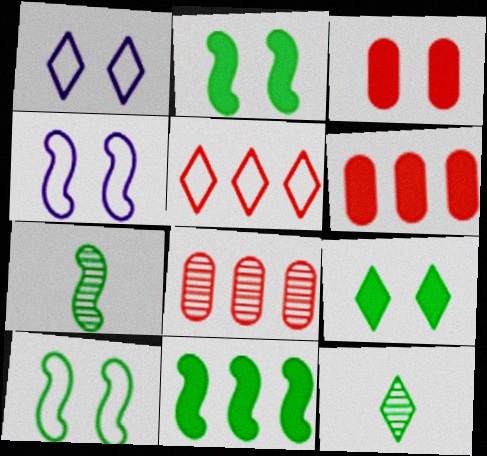[[1, 6, 7], 
[4, 6, 12], 
[7, 10, 11]]